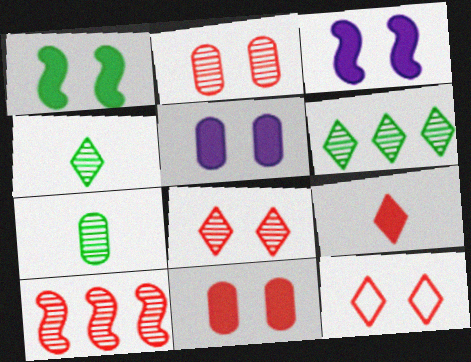[]